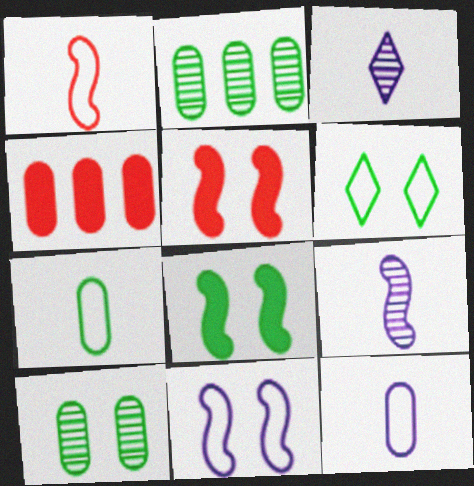[[4, 6, 9], 
[4, 10, 12], 
[6, 8, 10]]